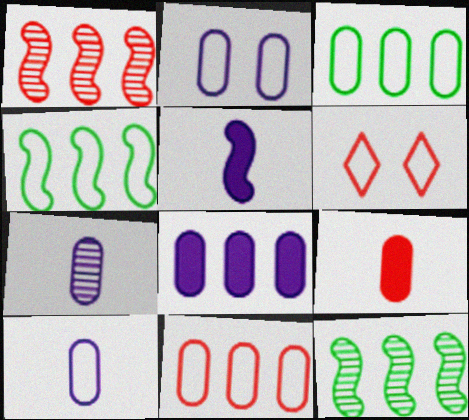[[1, 6, 9], 
[2, 7, 8], 
[4, 6, 10]]